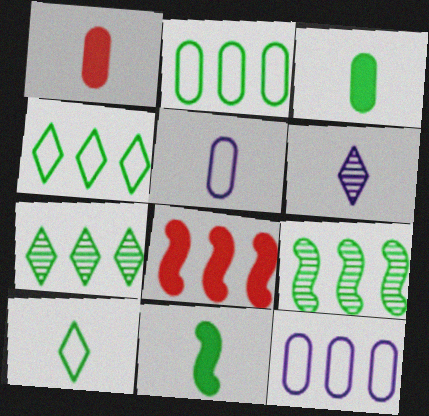[[7, 8, 12]]